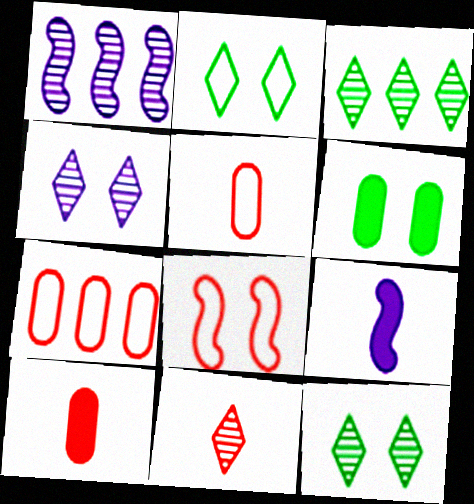[[1, 2, 10], 
[3, 4, 11], 
[4, 6, 8], 
[7, 9, 12]]